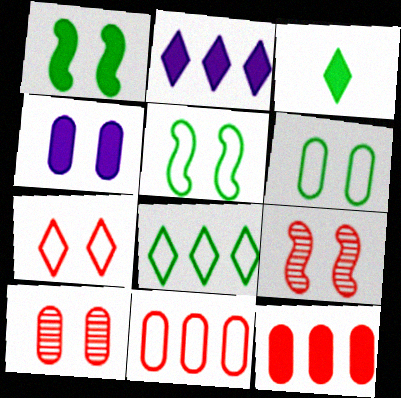[[4, 6, 10]]